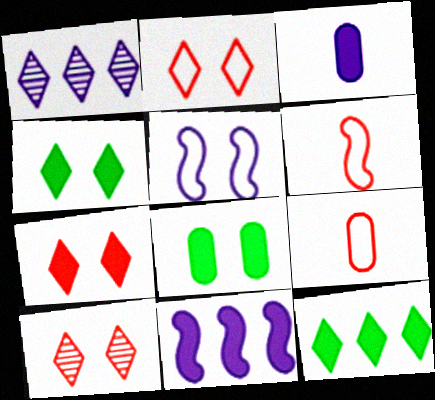[[1, 3, 5], 
[1, 6, 8], 
[2, 7, 10], 
[5, 8, 10]]